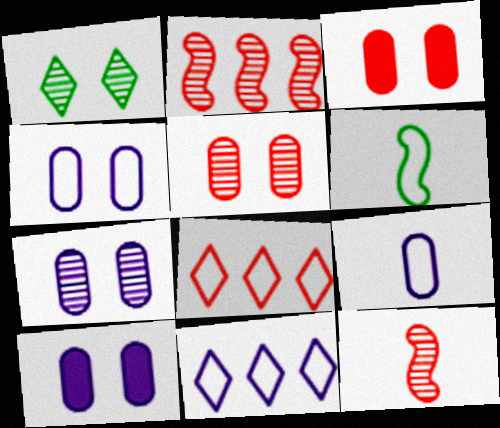[[3, 8, 12], 
[4, 6, 8], 
[4, 7, 10]]